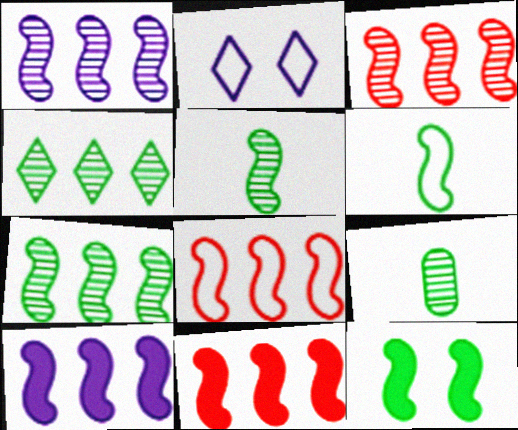[[1, 3, 7], 
[2, 9, 11], 
[3, 8, 11], 
[6, 7, 12], 
[7, 8, 10]]